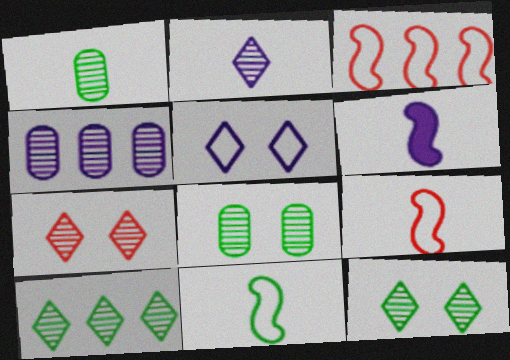[[2, 7, 10], 
[4, 5, 6]]